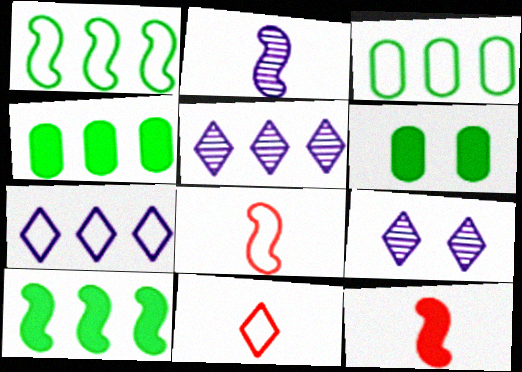[[3, 9, 12], 
[4, 8, 9], 
[5, 6, 8]]